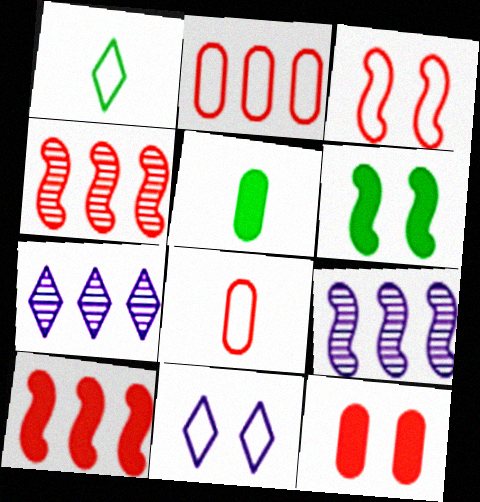[[1, 9, 12], 
[3, 5, 7], 
[4, 5, 11], 
[6, 7, 8]]